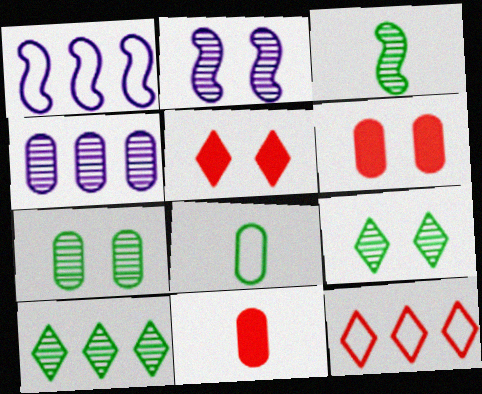[[1, 9, 11], 
[3, 7, 10], 
[4, 6, 8]]